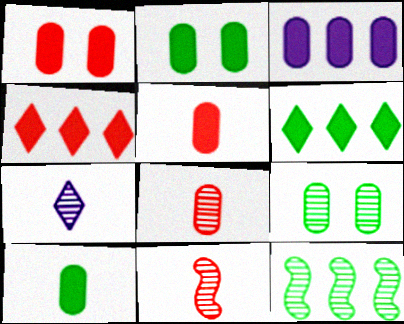[[1, 3, 10], 
[2, 3, 5]]